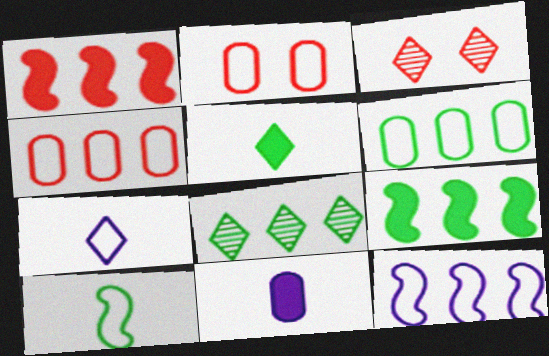[[6, 8, 9]]